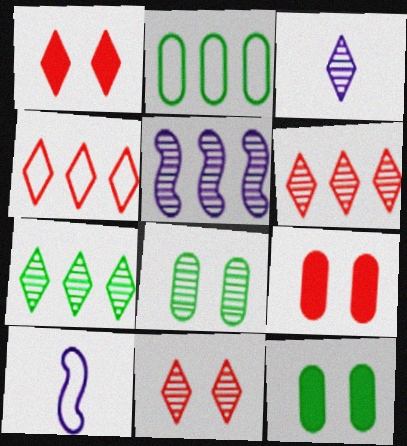[[3, 7, 11], 
[6, 10, 12], 
[7, 9, 10]]